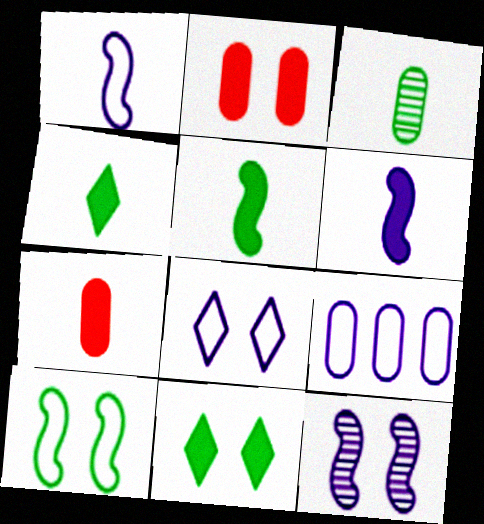[[1, 8, 9], 
[2, 3, 9], 
[4, 6, 7]]